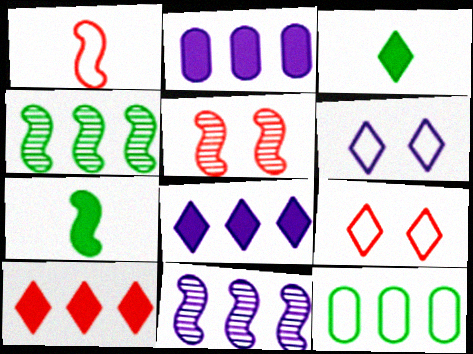[[1, 6, 12], 
[10, 11, 12]]